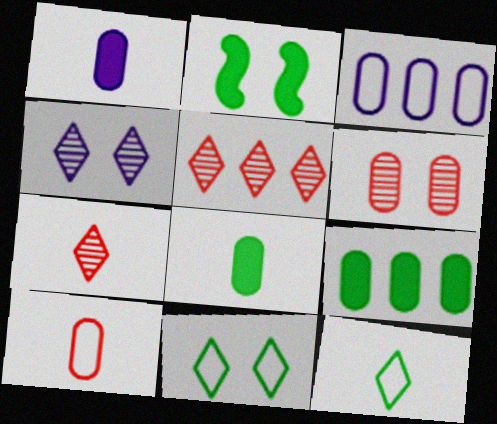[[2, 3, 7], 
[3, 6, 8]]